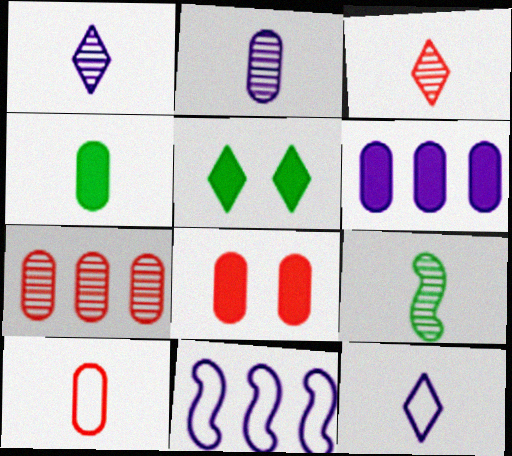[[2, 3, 9], 
[2, 4, 10], 
[4, 6, 8], 
[7, 8, 10]]